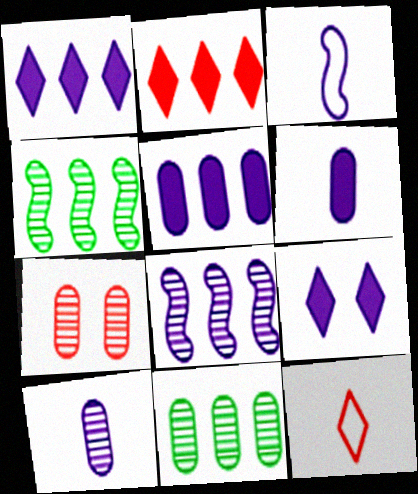[[7, 10, 11]]